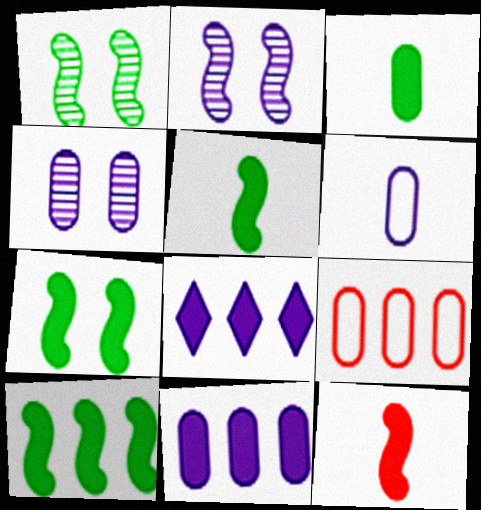[[2, 6, 8], 
[3, 4, 9], 
[4, 6, 11], 
[5, 7, 10]]